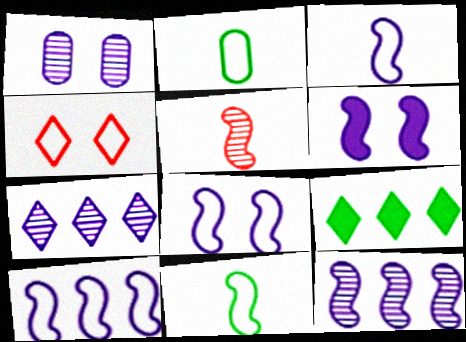[[2, 4, 10], 
[3, 6, 12], 
[3, 8, 10]]